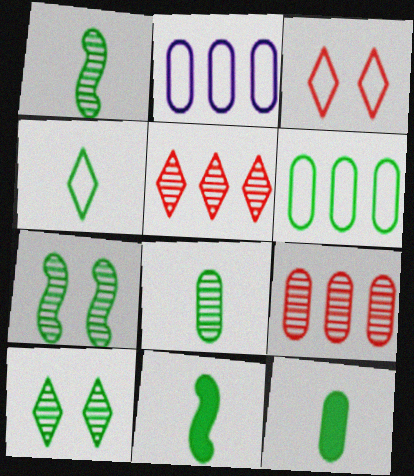[[1, 4, 12], 
[4, 8, 11], 
[6, 10, 11]]